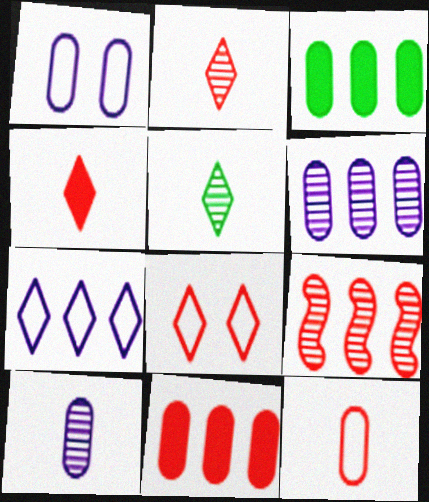[[3, 7, 9]]